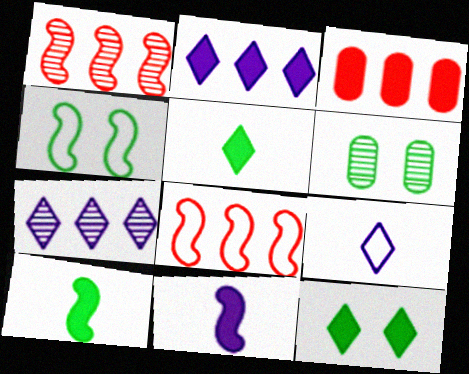[[1, 4, 11], 
[3, 11, 12], 
[4, 6, 12]]